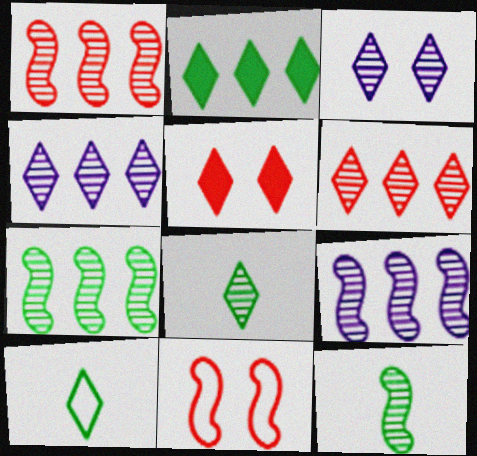[[1, 7, 9], 
[3, 6, 8], 
[4, 5, 10]]